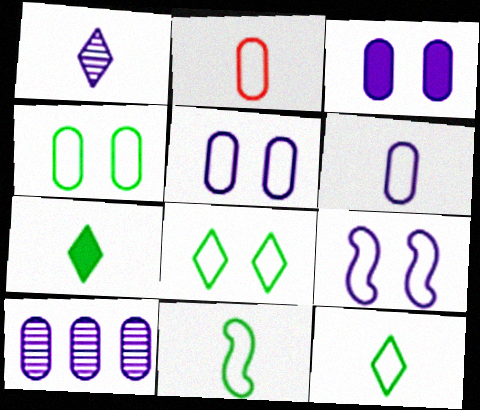[[3, 6, 10]]